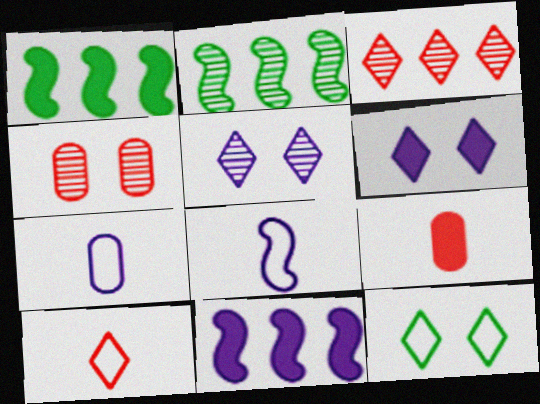[[1, 6, 9], 
[5, 7, 11]]